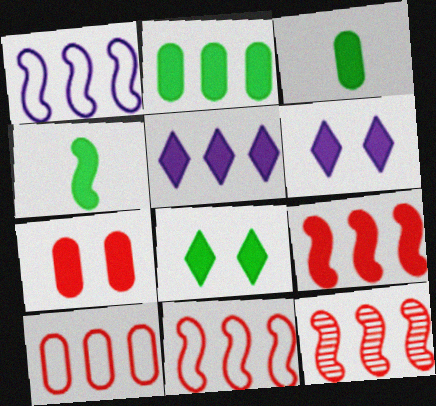[[2, 4, 8], 
[2, 5, 9], 
[3, 6, 9], 
[4, 5, 7], 
[9, 11, 12]]